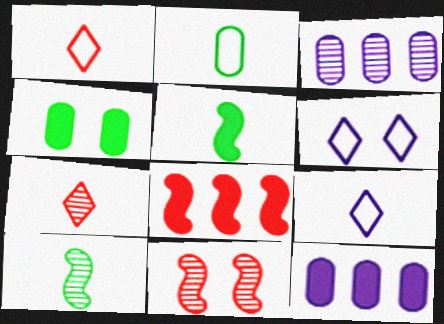[[4, 6, 11]]